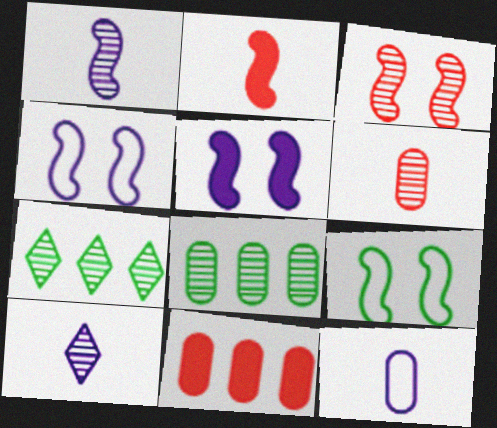[[3, 5, 9], 
[3, 8, 10], 
[9, 10, 11]]